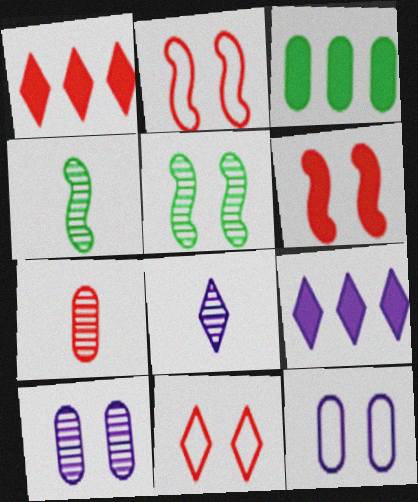[[1, 2, 7], 
[1, 4, 12], 
[2, 3, 8], 
[3, 7, 12], 
[4, 7, 8]]